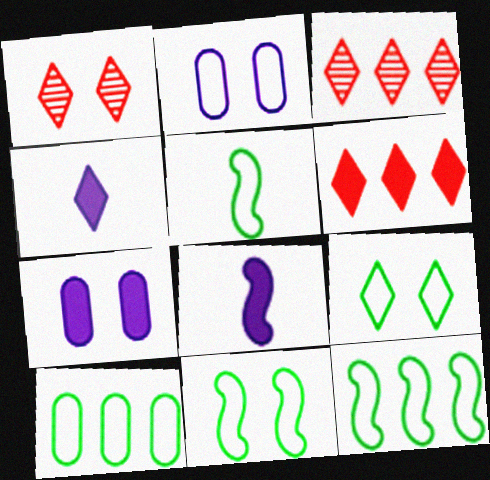[[1, 7, 11], 
[1, 8, 10], 
[3, 4, 9], 
[3, 5, 7], 
[5, 9, 10], 
[5, 11, 12]]